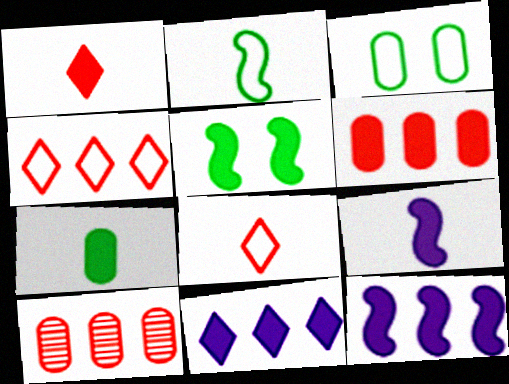[[1, 7, 9]]